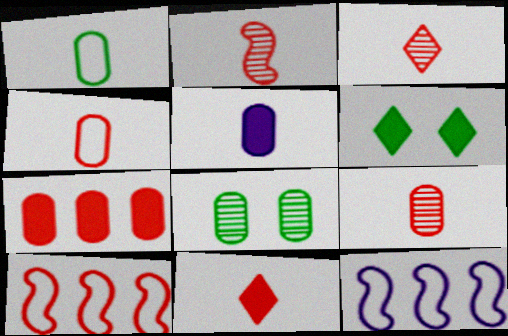[[1, 5, 9], 
[2, 3, 9], 
[2, 4, 11], 
[6, 9, 12], 
[8, 11, 12]]